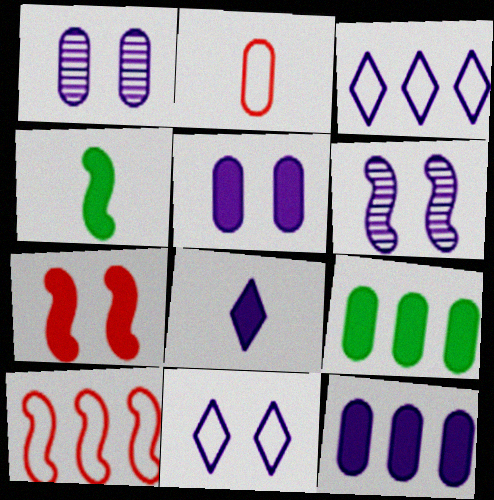[[1, 2, 9], 
[4, 6, 10], 
[5, 6, 11], 
[7, 8, 9]]